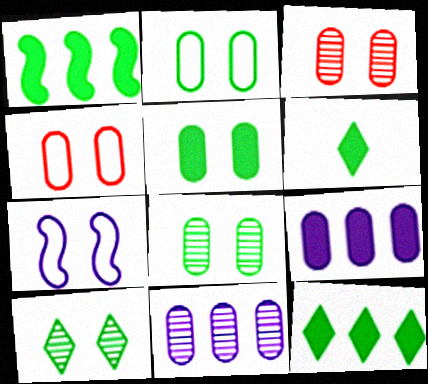[[1, 5, 6], 
[2, 5, 8]]